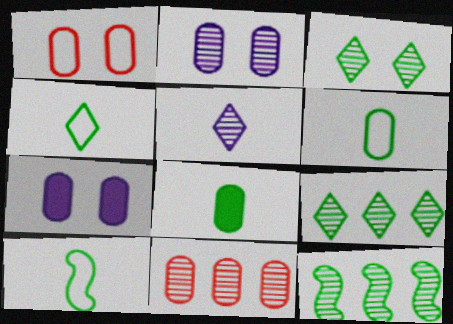[[4, 6, 10], 
[6, 7, 11]]